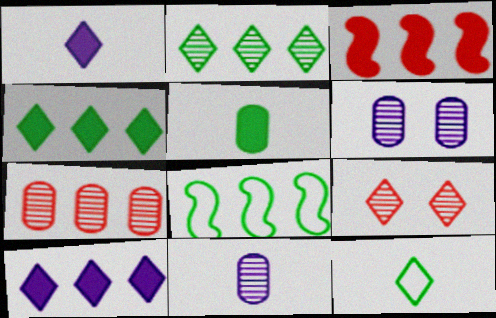[[3, 6, 12], 
[7, 8, 10], 
[9, 10, 12]]